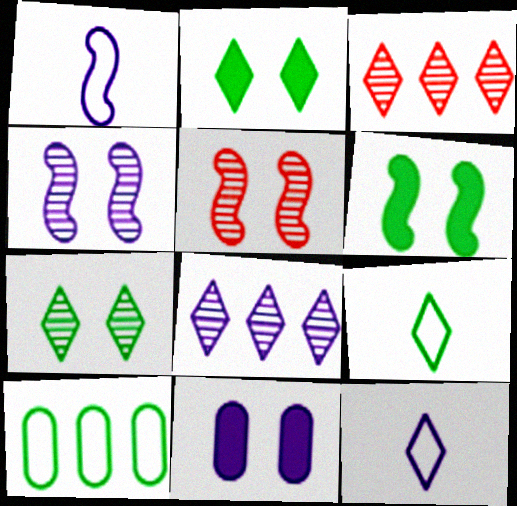[[1, 8, 11], 
[2, 3, 12]]